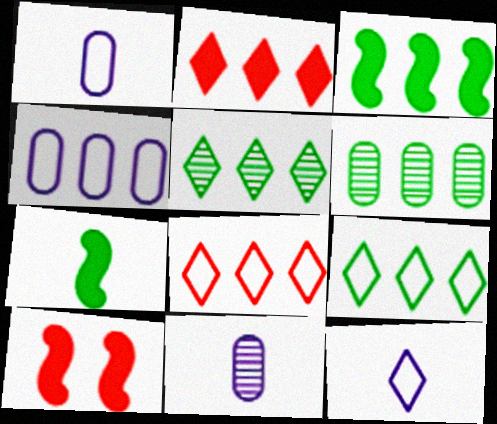[[1, 5, 10], 
[3, 6, 9], 
[6, 10, 12], 
[9, 10, 11]]